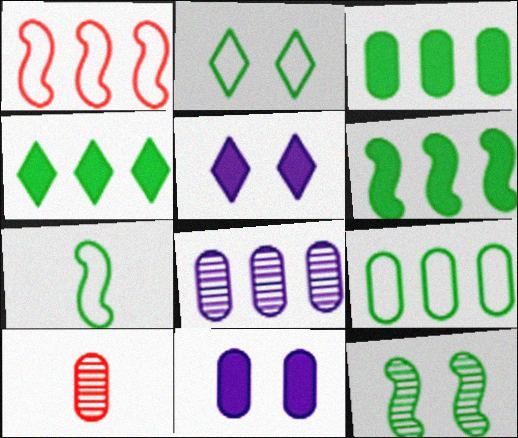[[1, 4, 8], 
[2, 7, 9], 
[3, 4, 6], 
[6, 7, 12], 
[9, 10, 11]]